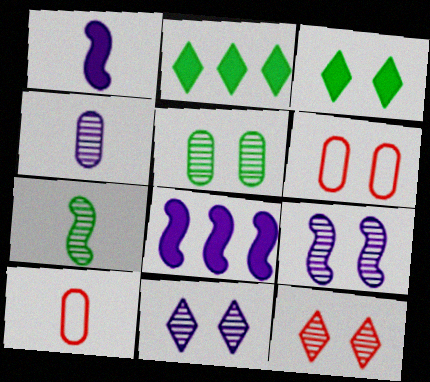[[2, 9, 10], 
[3, 6, 9], 
[5, 9, 12]]